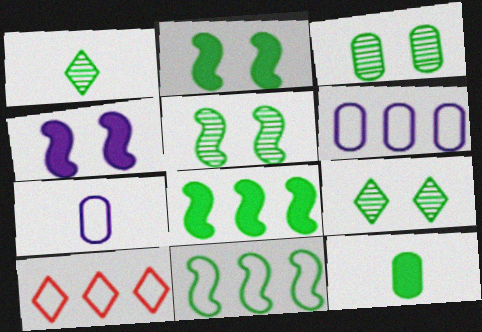[[3, 5, 9], 
[6, 10, 11], 
[9, 11, 12]]